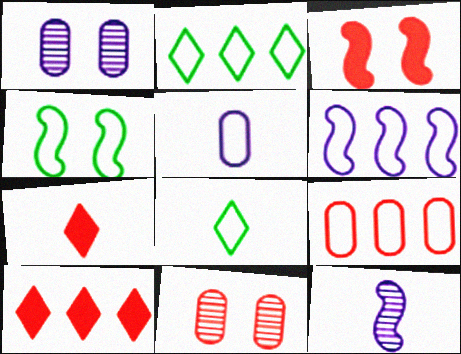[[2, 6, 9]]